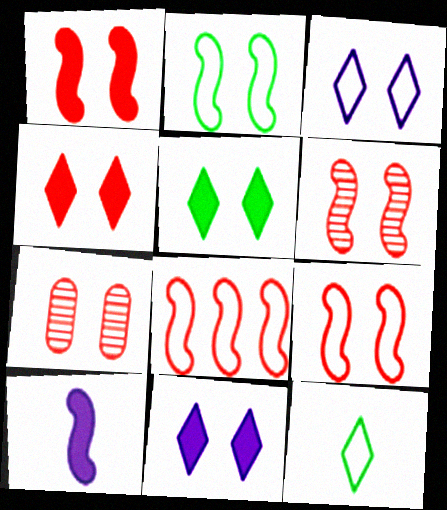[[1, 6, 9], 
[2, 7, 11], 
[4, 5, 11], 
[4, 7, 9]]